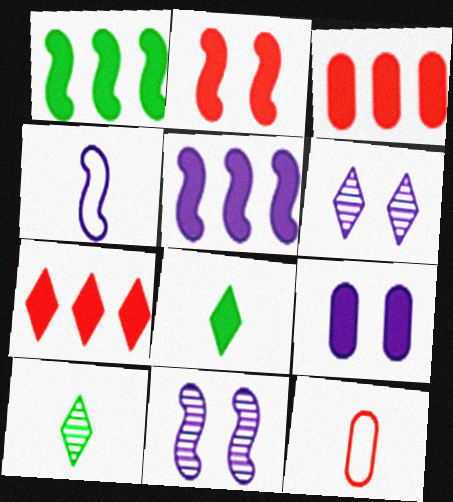[[1, 6, 12], 
[4, 5, 11]]